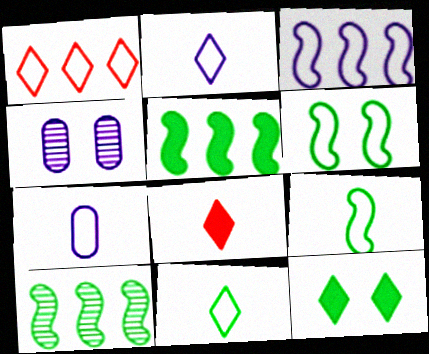[[1, 6, 7]]